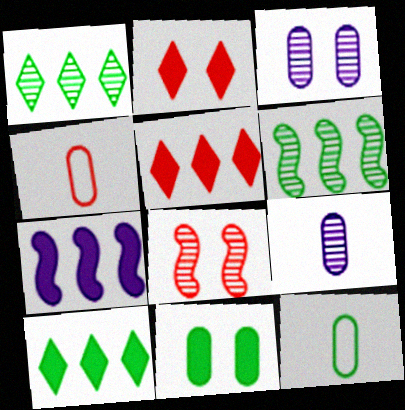[[1, 8, 9], 
[4, 5, 8]]